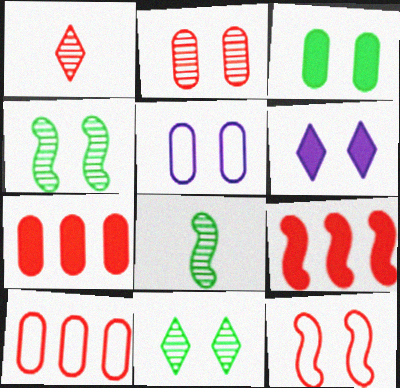[[1, 7, 12], 
[2, 3, 5], 
[6, 8, 10]]